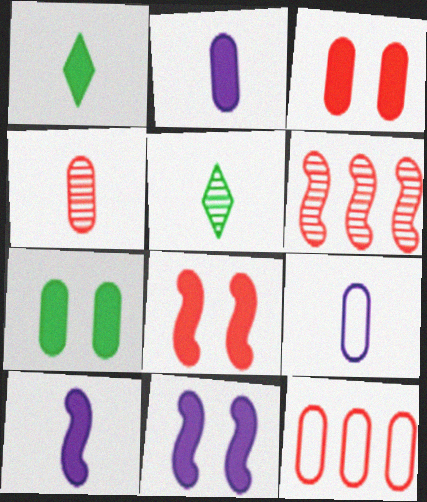[[3, 4, 12], 
[5, 11, 12]]